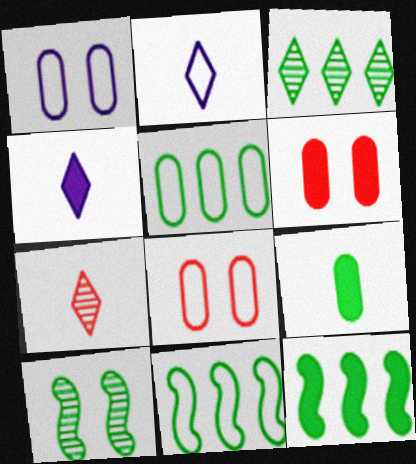[[1, 7, 12], 
[2, 8, 11], 
[3, 5, 12], 
[4, 6, 12]]